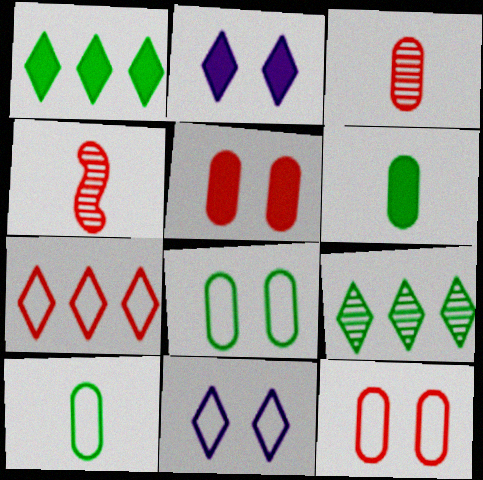[[4, 5, 7]]